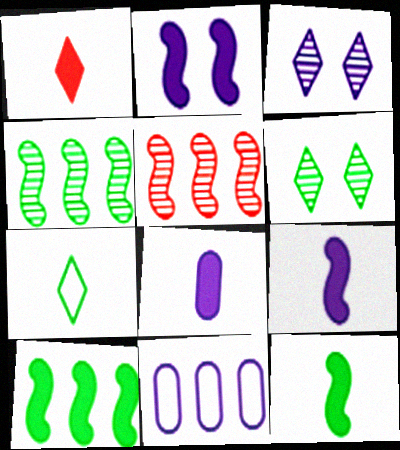[[1, 8, 12], 
[3, 9, 11]]